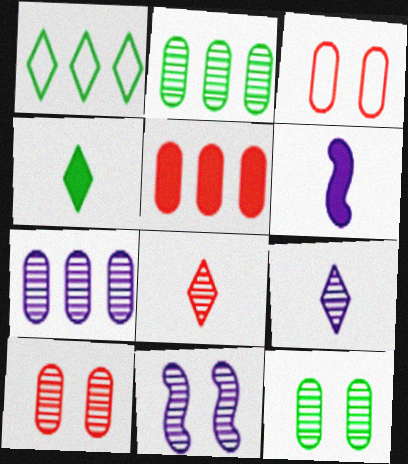[[1, 6, 10], 
[2, 8, 11], 
[7, 9, 11]]